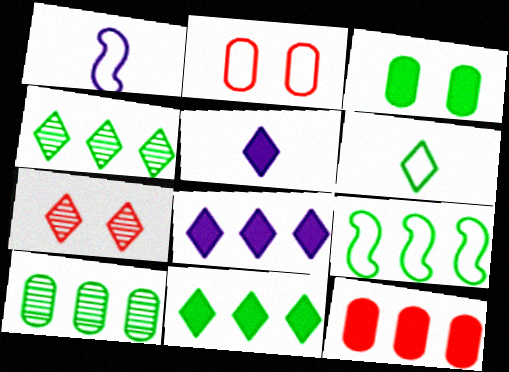[[6, 7, 8], 
[9, 10, 11]]